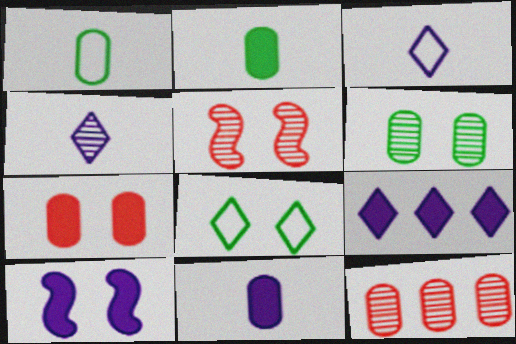[[1, 5, 9], 
[9, 10, 11]]